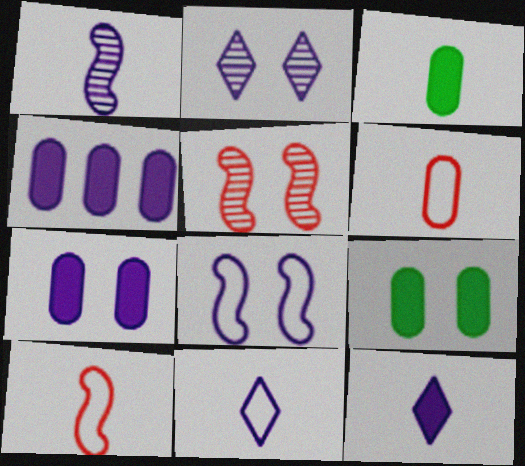[[2, 7, 8]]